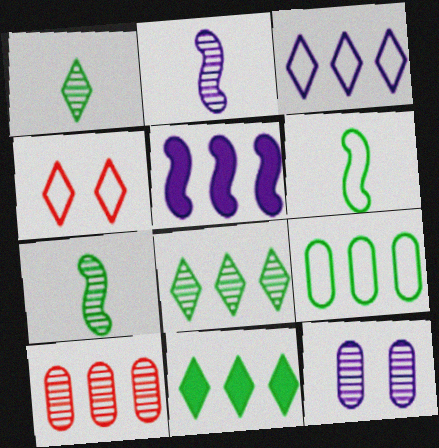[]